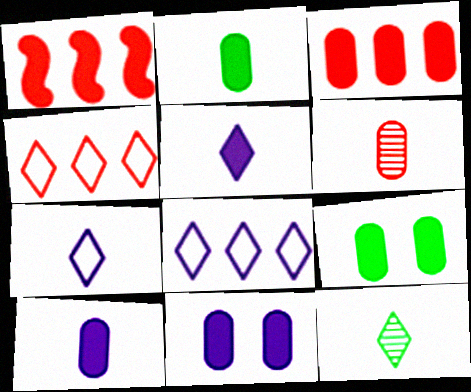[[1, 5, 9], 
[2, 3, 11], 
[3, 9, 10]]